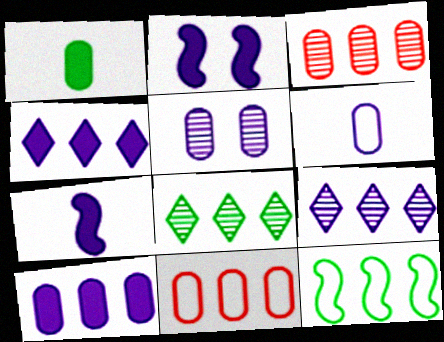[[1, 5, 11], 
[2, 6, 9], 
[3, 4, 12], 
[5, 6, 10]]